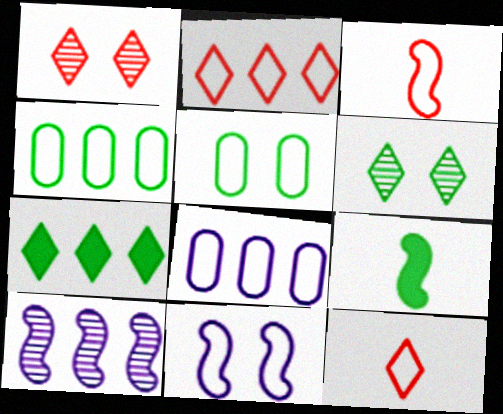[[1, 8, 9], 
[4, 6, 9], 
[4, 11, 12]]